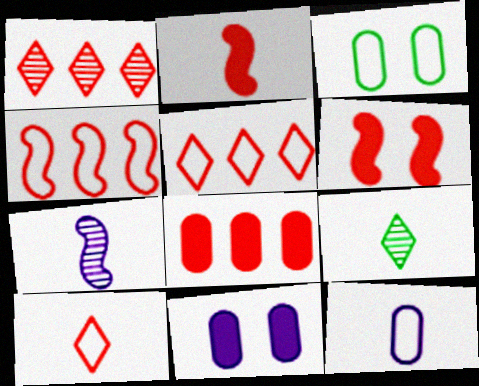[[1, 4, 8], 
[2, 9, 12], 
[4, 9, 11]]